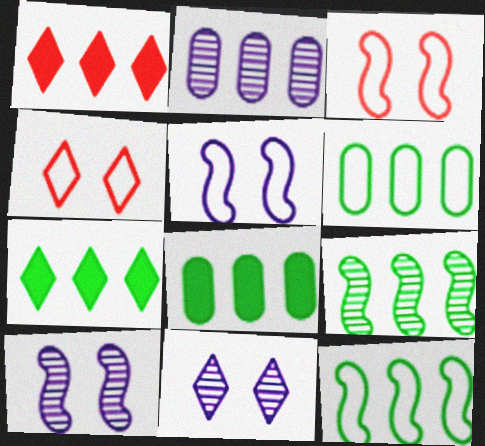[[1, 2, 12], 
[6, 7, 9]]